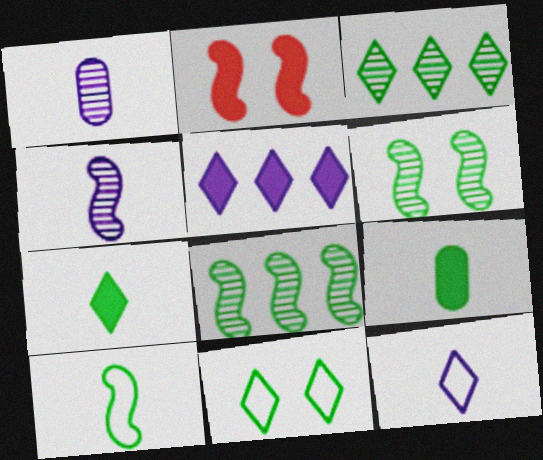[[2, 5, 9], 
[3, 7, 11], 
[8, 9, 11]]